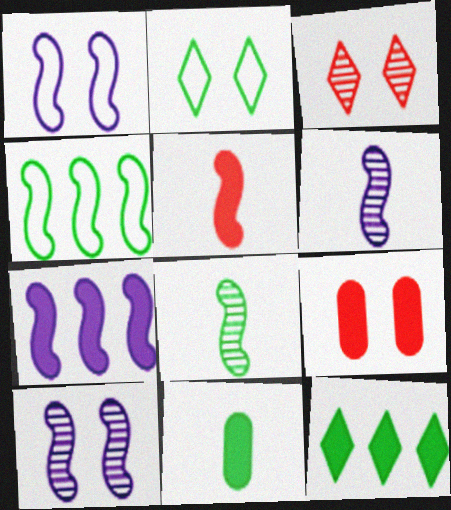[[1, 6, 7], 
[2, 9, 10], 
[4, 5, 10]]